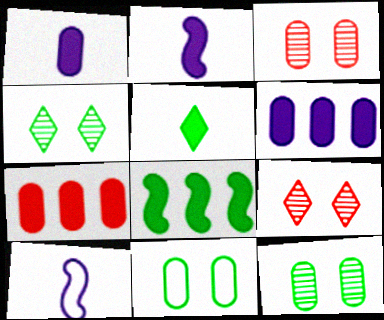[[4, 7, 10]]